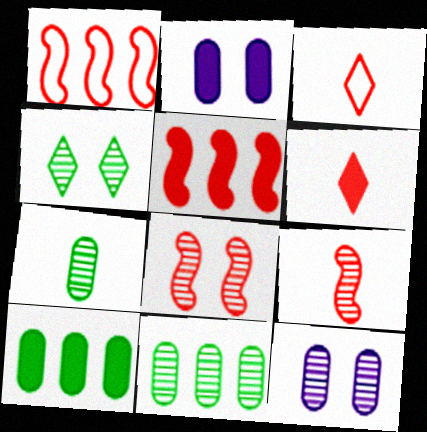[[4, 8, 12]]